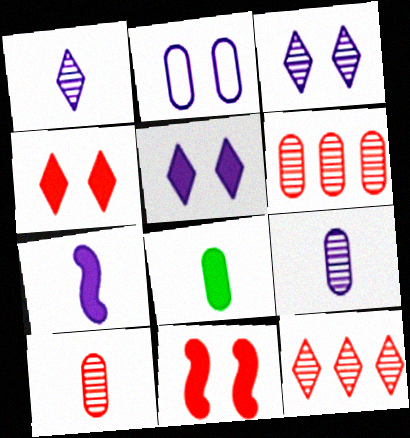[[2, 6, 8]]